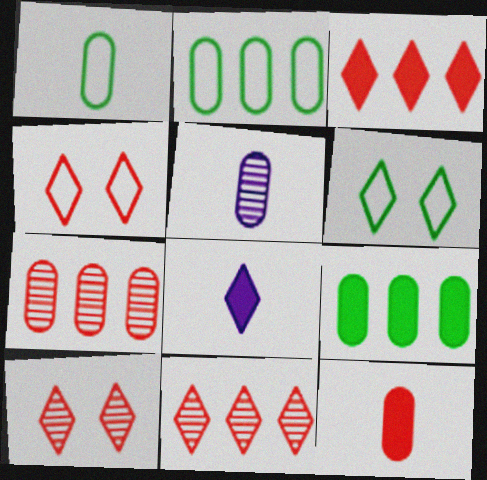[[1, 5, 12], 
[6, 8, 11]]